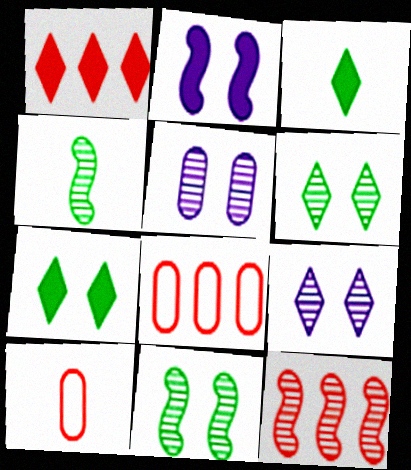[[1, 8, 12]]